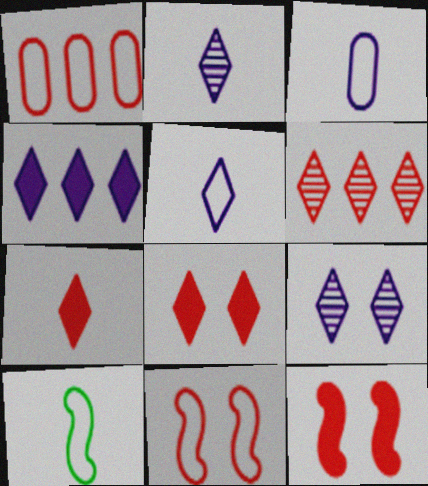[[4, 5, 9]]